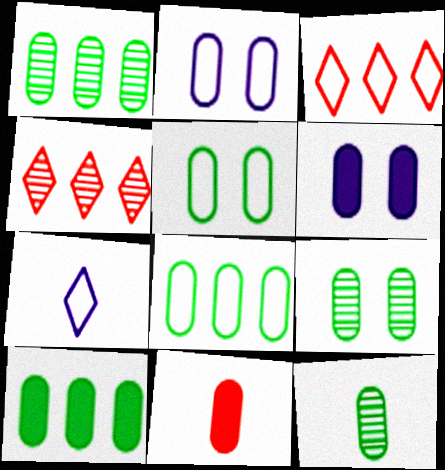[[1, 2, 11], 
[1, 8, 10], 
[1, 9, 12], 
[5, 10, 12], 
[6, 10, 11]]